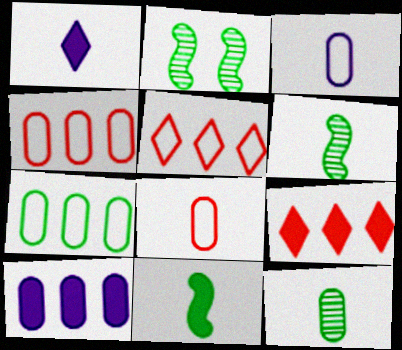[[1, 2, 4], 
[1, 6, 8], 
[2, 3, 9]]